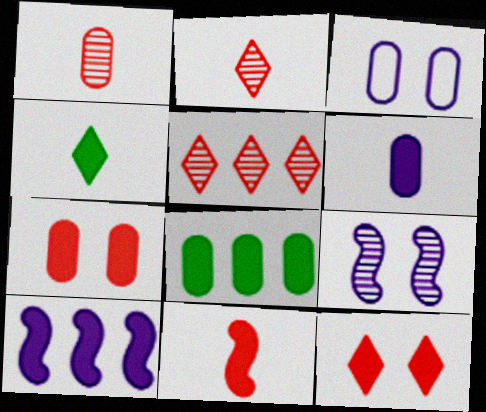[[1, 3, 8], 
[4, 6, 11], 
[4, 7, 10], 
[6, 7, 8]]